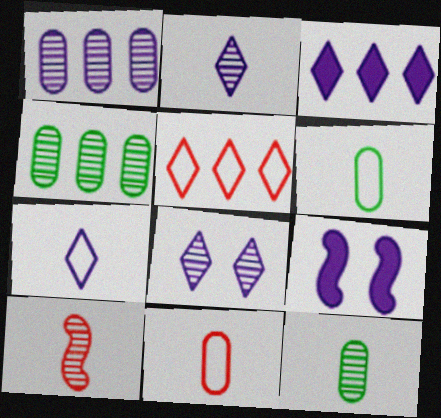[[1, 7, 9], 
[2, 10, 12], 
[3, 7, 8], 
[4, 8, 10], 
[5, 9, 12]]